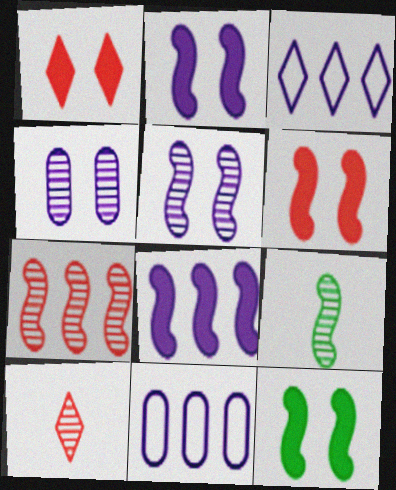[[1, 9, 11], 
[2, 6, 12], 
[5, 7, 9], 
[10, 11, 12]]